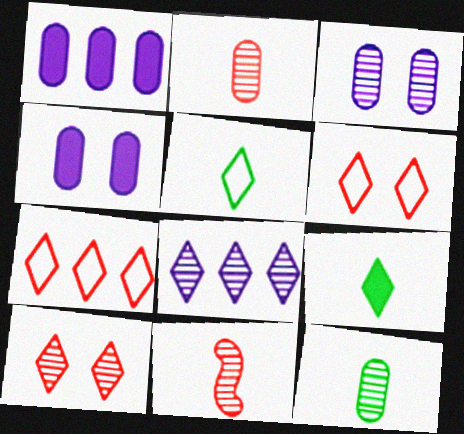[[6, 8, 9]]